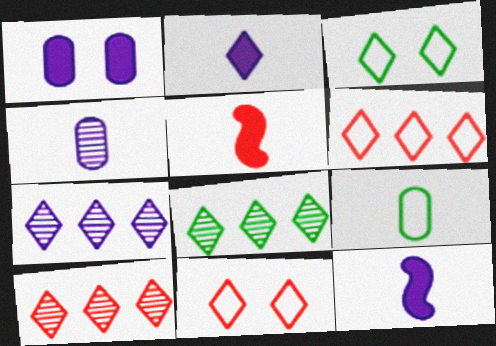[[2, 3, 10], 
[2, 8, 11], 
[7, 8, 10]]